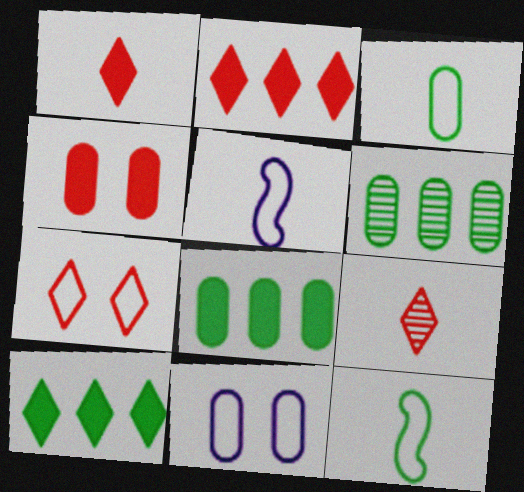[[2, 7, 9]]